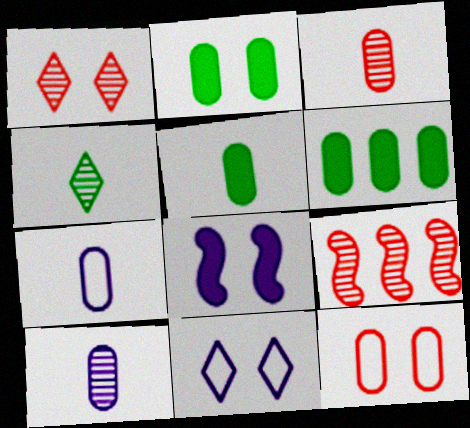[[1, 3, 9], 
[2, 5, 6], 
[3, 5, 7], 
[5, 9, 11], 
[6, 10, 12]]